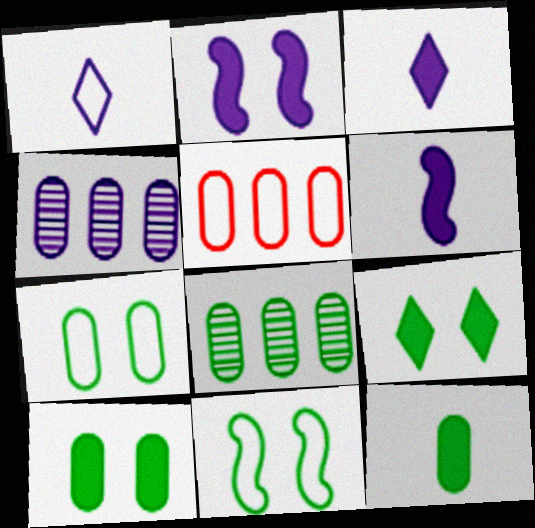[[1, 2, 4], 
[1, 5, 11], 
[7, 8, 12]]